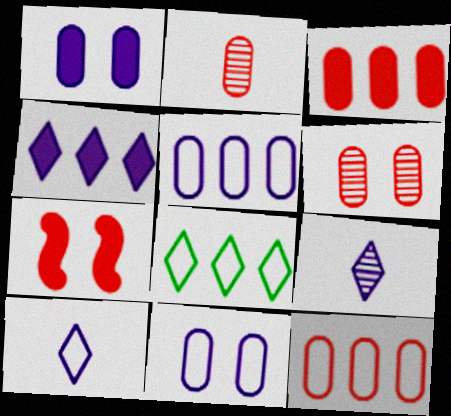[]